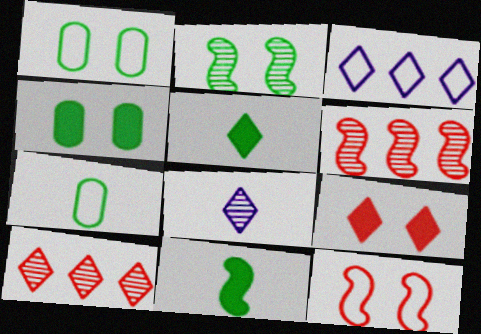[[3, 7, 12]]